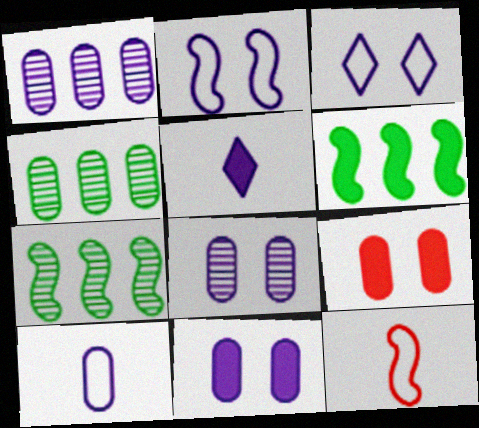[[1, 2, 5], 
[1, 10, 11], 
[4, 9, 10], 
[5, 6, 9]]